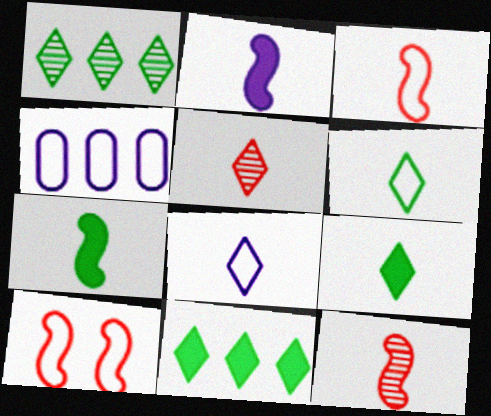[[4, 6, 10], 
[5, 8, 9]]